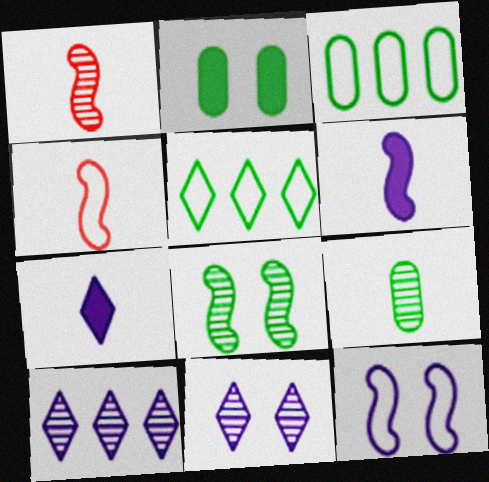[[2, 3, 9], 
[2, 4, 10], 
[4, 7, 9]]